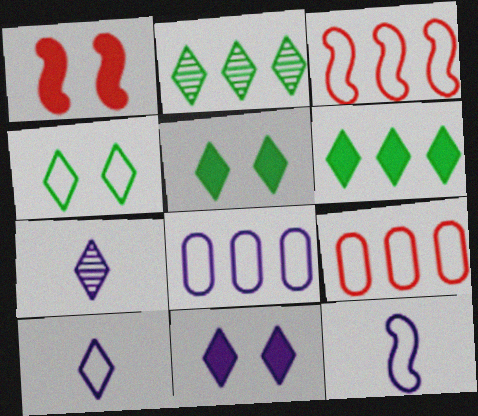[[4, 9, 12]]